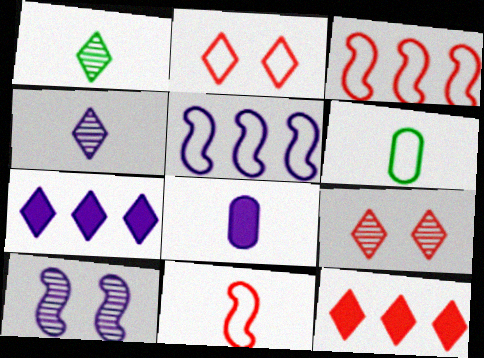[[1, 2, 7], 
[1, 8, 11], 
[2, 5, 6], 
[6, 10, 12]]